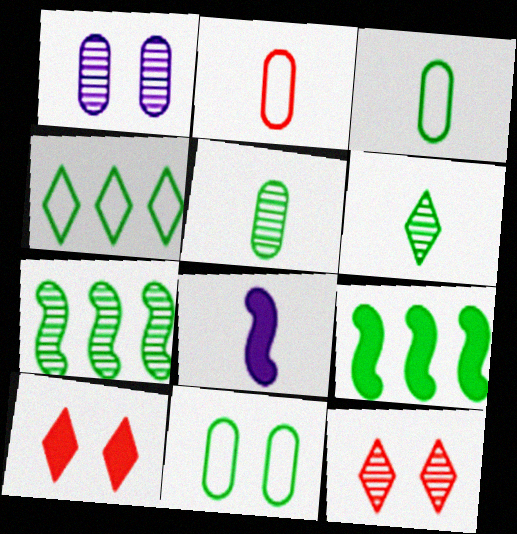[[2, 6, 8], 
[6, 9, 11]]